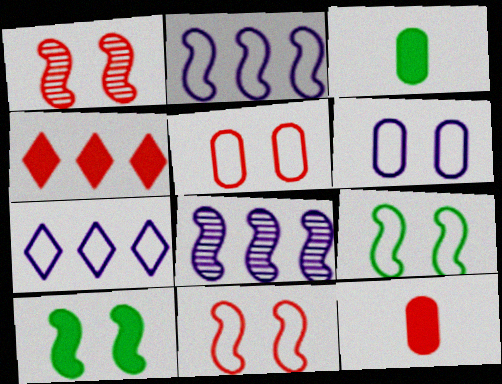[[1, 3, 7]]